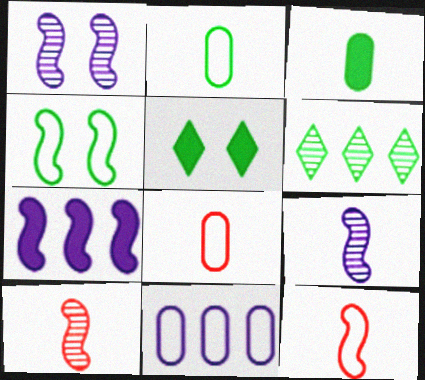[[3, 4, 6], 
[4, 7, 10], 
[5, 10, 11]]